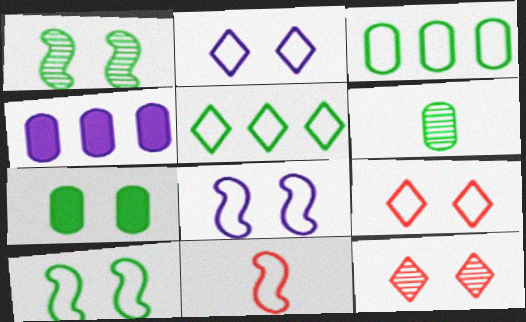[[2, 3, 11], 
[3, 6, 7], 
[7, 8, 12]]